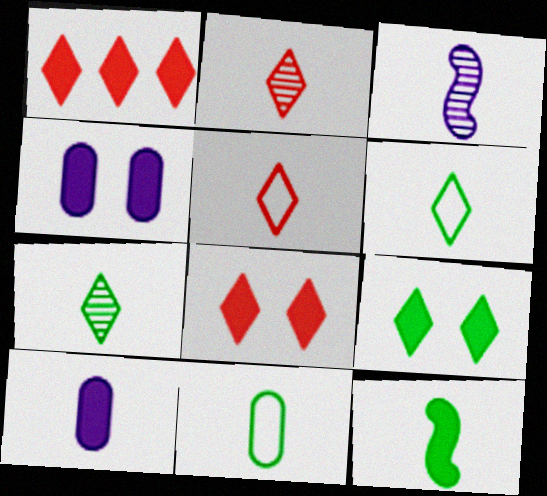[[1, 4, 12], 
[7, 11, 12]]